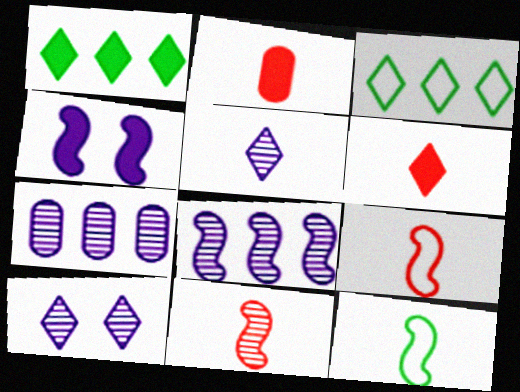[[1, 2, 4], 
[2, 5, 12], 
[3, 6, 10]]